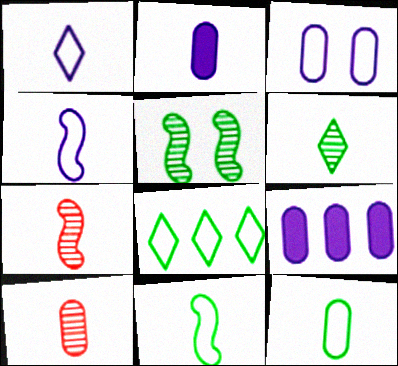[[2, 10, 12]]